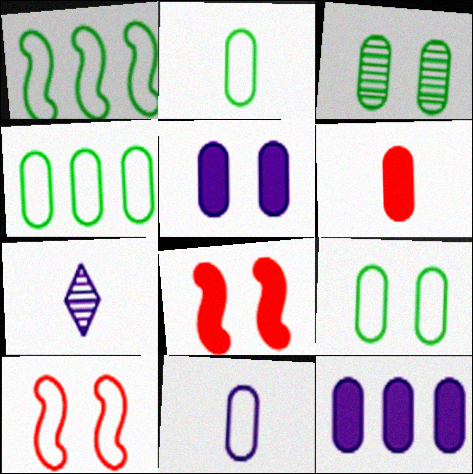[[2, 4, 9], 
[4, 7, 8]]